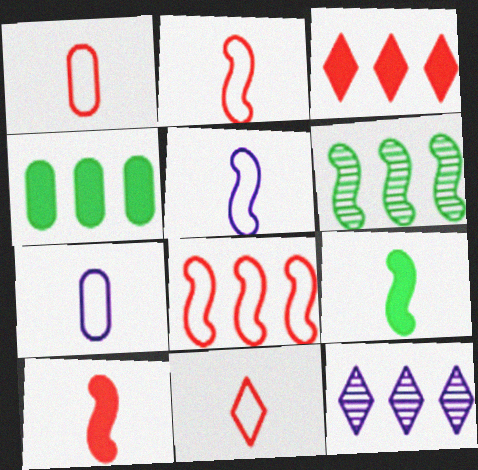[[1, 2, 11], 
[4, 8, 12]]